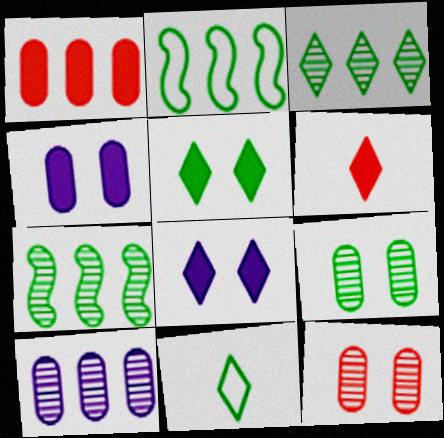[[3, 5, 11]]